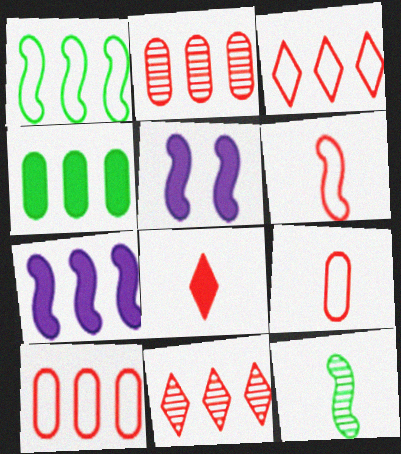[[4, 5, 8]]